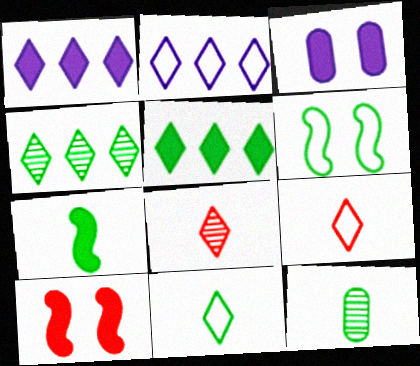[[2, 10, 12], 
[5, 6, 12], 
[7, 11, 12]]